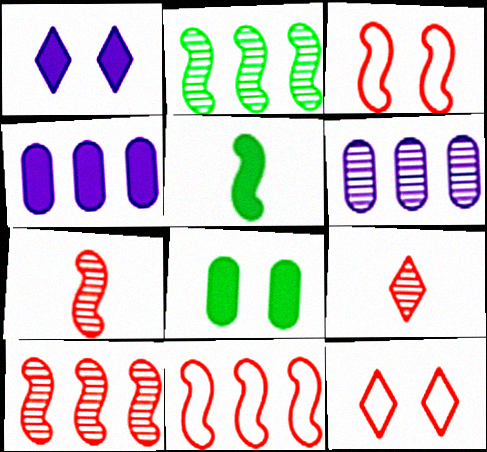[[5, 6, 12]]